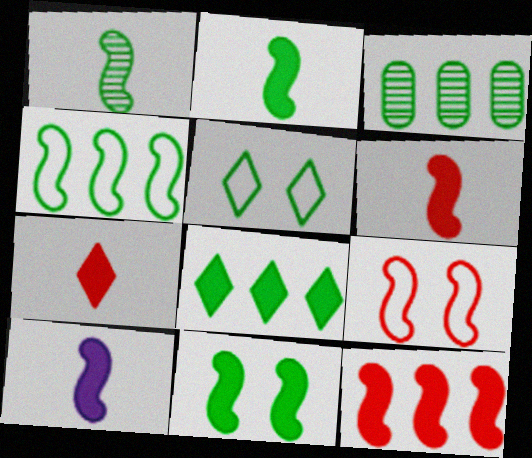[[1, 4, 11], 
[2, 3, 5], 
[2, 6, 10], 
[3, 4, 8], 
[10, 11, 12]]